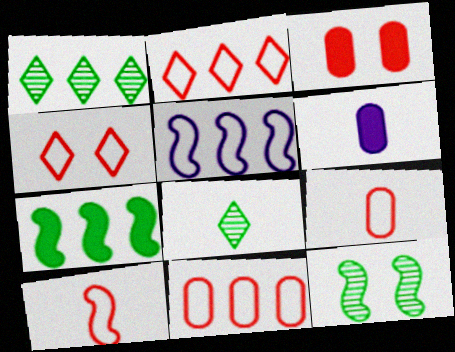[[2, 6, 12], 
[3, 5, 8], 
[4, 10, 11], 
[6, 8, 10]]